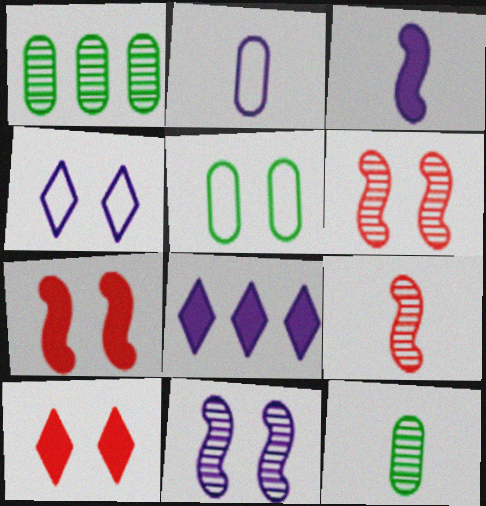[[2, 8, 11], 
[5, 8, 9], 
[5, 10, 11]]